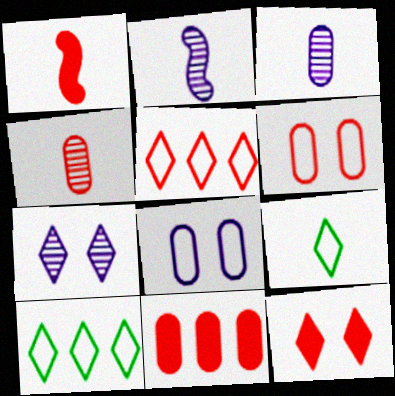[[1, 3, 9], 
[1, 11, 12], 
[4, 6, 11]]